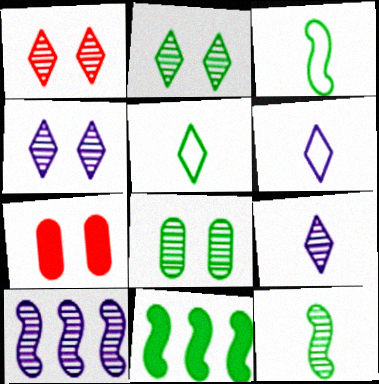[[1, 2, 4], 
[5, 7, 10], 
[5, 8, 11]]